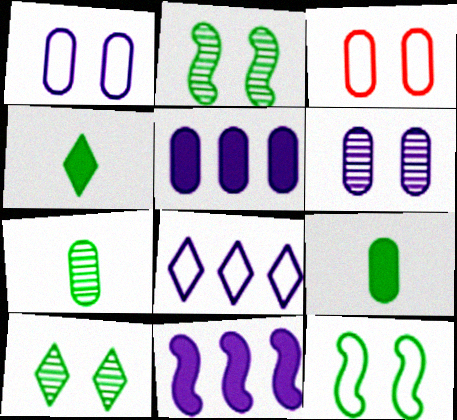[[3, 5, 7]]